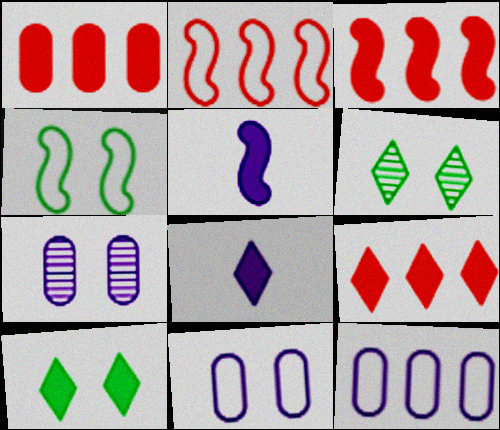[[1, 3, 9], 
[1, 5, 10], 
[8, 9, 10]]